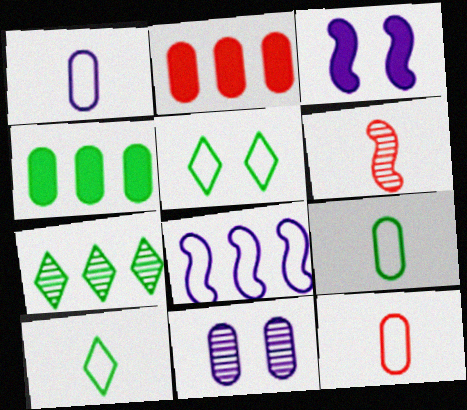[[1, 9, 12], 
[2, 7, 8], 
[2, 9, 11], 
[3, 7, 12], 
[4, 11, 12], 
[5, 8, 12], 
[6, 7, 11]]